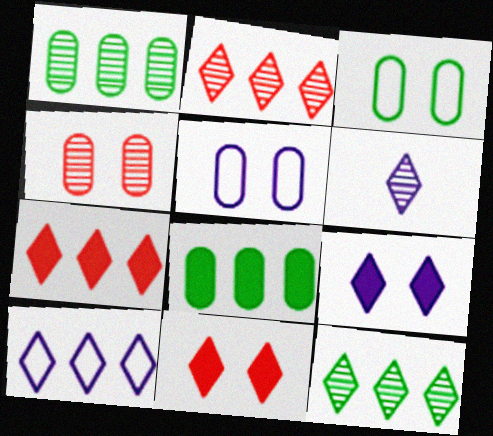[[6, 9, 10], 
[7, 10, 12]]